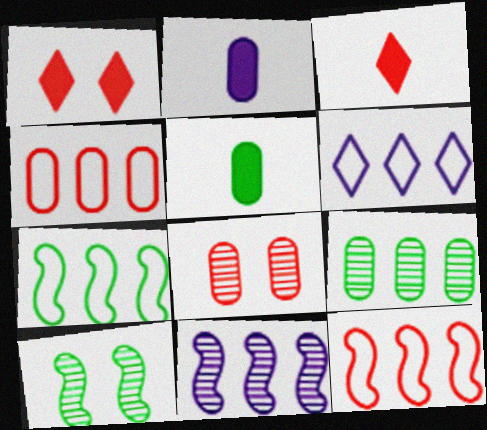[[3, 8, 12], 
[4, 6, 7]]